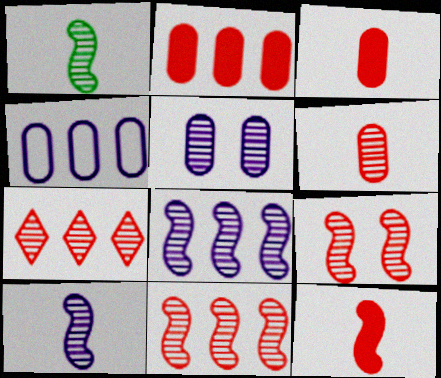[[1, 5, 7], 
[1, 8, 9], 
[6, 7, 9]]